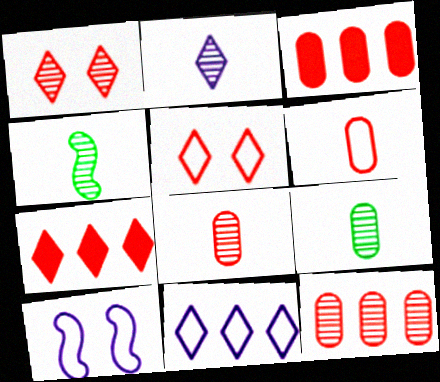[[2, 4, 8], 
[7, 9, 10]]